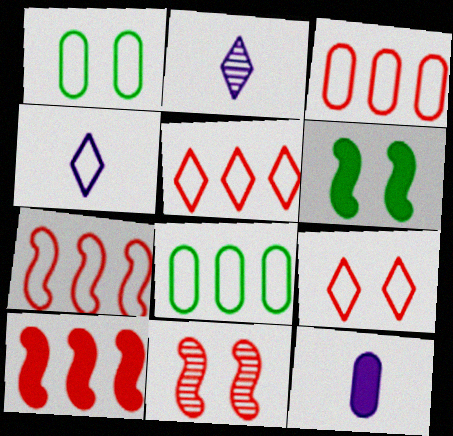[[1, 2, 10], 
[1, 4, 7], 
[2, 3, 6], 
[3, 5, 7]]